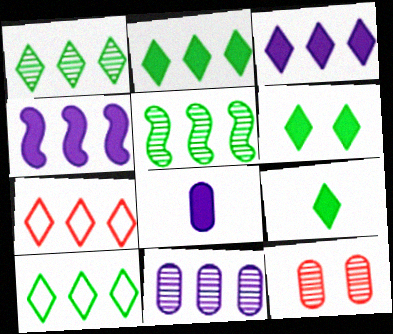[[1, 2, 10], 
[1, 3, 7], 
[2, 6, 9]]